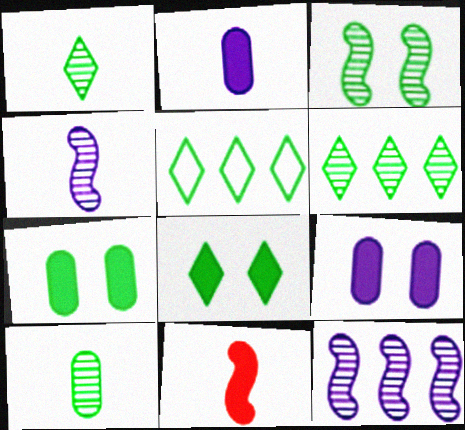[[1, 5, 8], 
[3, 6, 10]]